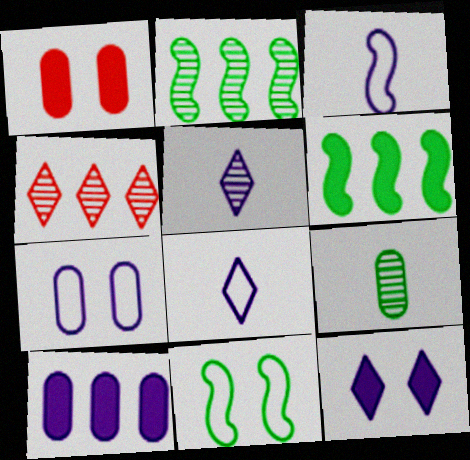[[1, 2, 8]]